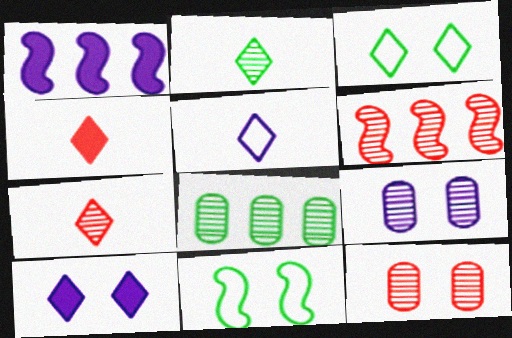[[1, 5, 9], 
[2, 4, 5], 
[2, 6, 9], 
[6, 7, 12], 
[10, 11, 12]]